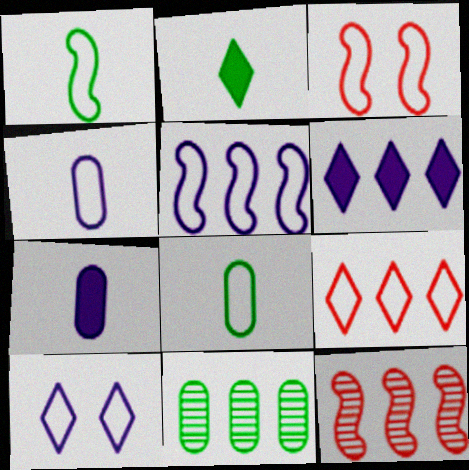[[1, 3, 5], 
[4, 5, 10]]